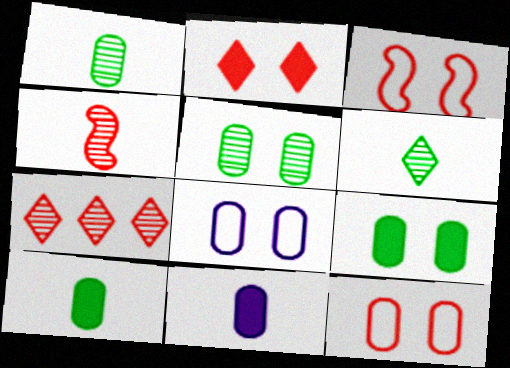[]